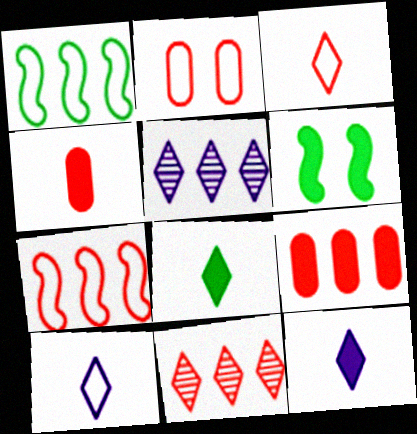[[1, 2, 10], 
[1, 5, 9], 
[2, 3, 7], 
[6, 9, 12], 
[7, 9, 11]]